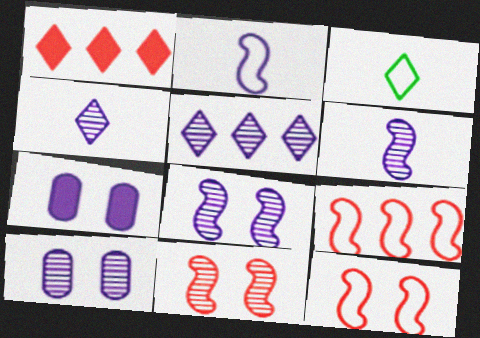[[2, 5, 7], 
[5, 6, 10]]